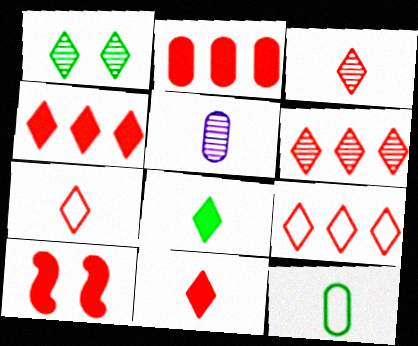[[2, 10, 11], 
[3, 7, 11], 
[4, 6, 9]]